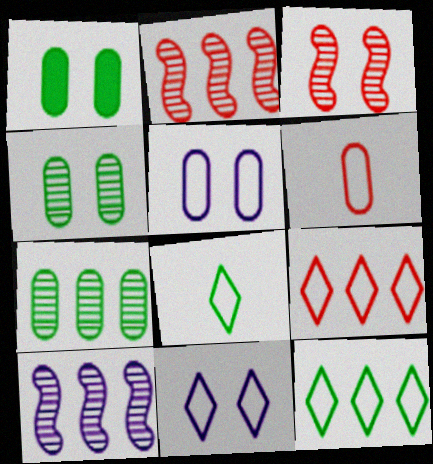[[1, 3, 11], 
[8, 9, 11]]